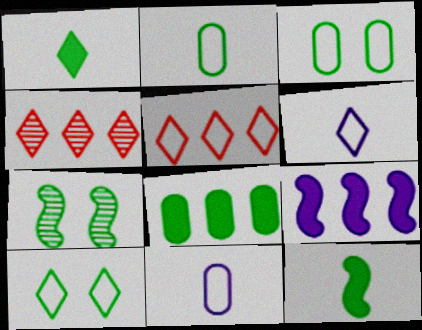[[5, 6, 10]]